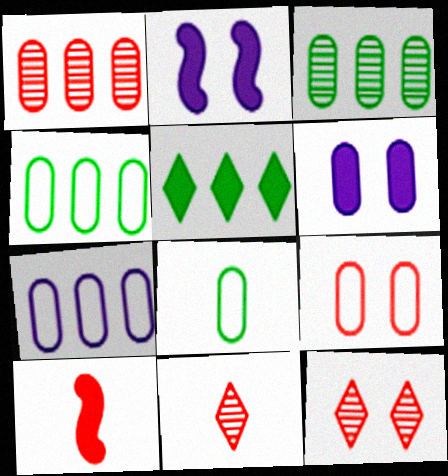[[1, 6, 8], 
[2, 4, 11], 
[5, 6, 10], 
[7, 8, 9]]